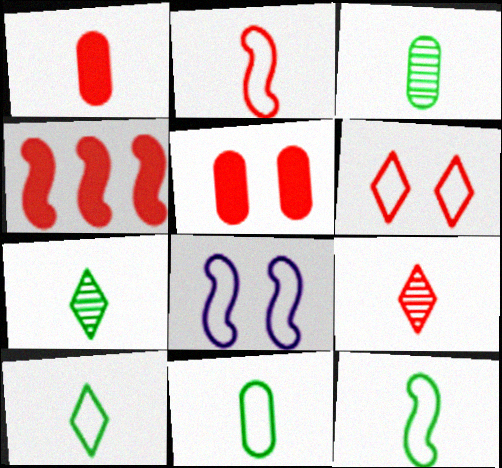[[1, 2, 9], 
[10, 11, 12]]